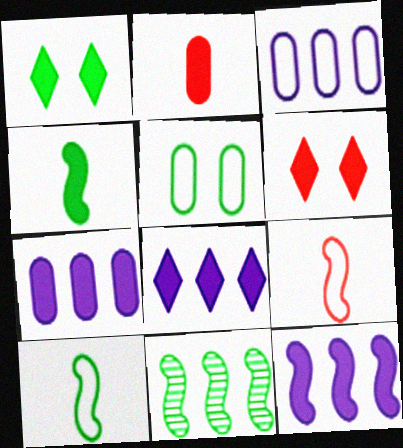[[1, 2, 12], 
[4, 6, 7], 
[7, 8, 12]]